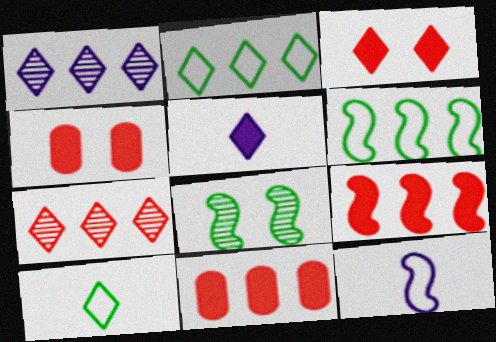[[1, 3, 10], 
[1, 6, 11], 
[8, 9, 12]]